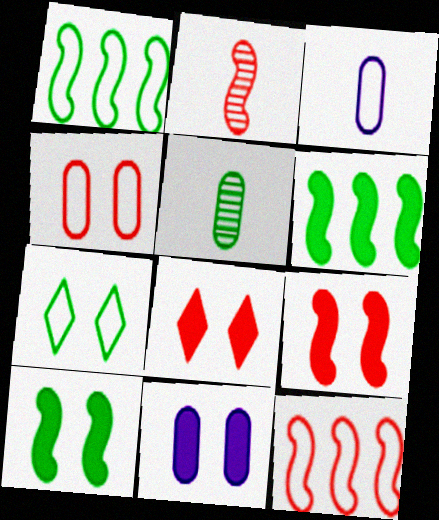[[2, 9, 12], 
[3, 7, 12], 
[5, 6, 7], 
[8, 10, 11]]